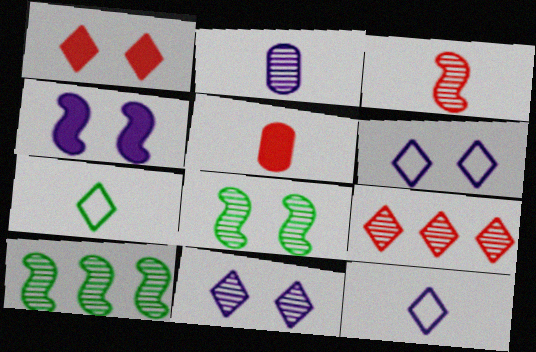[[2, 8, 9], 
[5, 6, 10]]